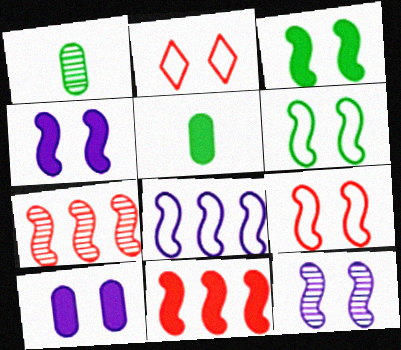[[3, 9, 12]]